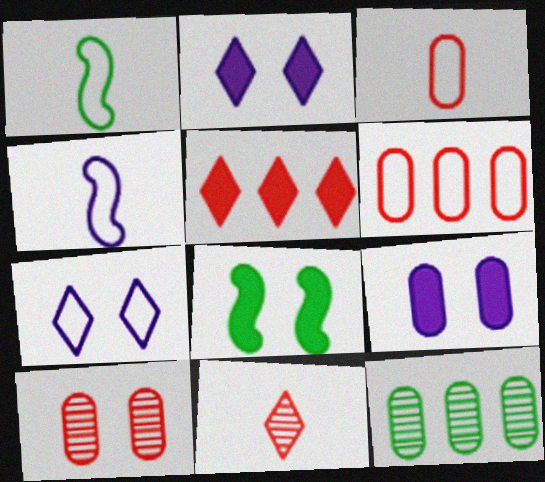[[1, 6, 7], 
[3, 9, 12], 
[7, 8, 10]]